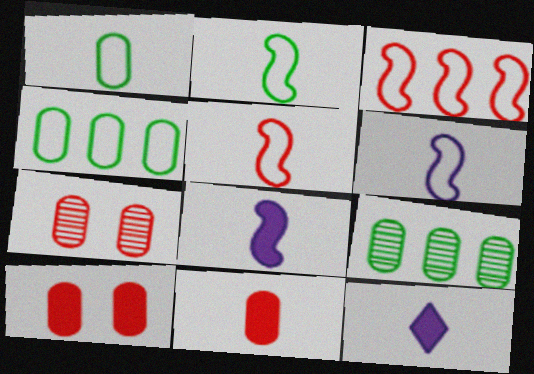[[2, 5, 6]]